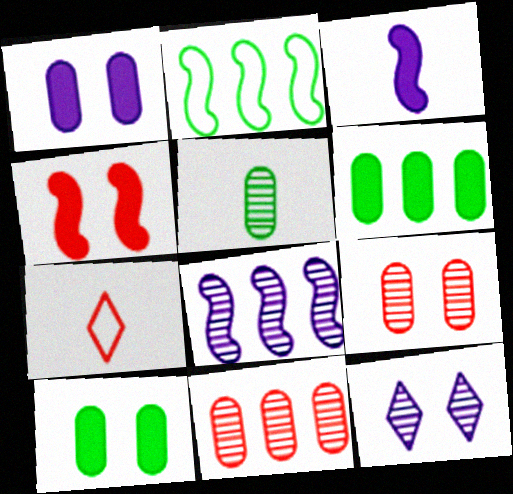[[3, 5, 7], 
[4, 7, 11], 
[7, 8, 10]]